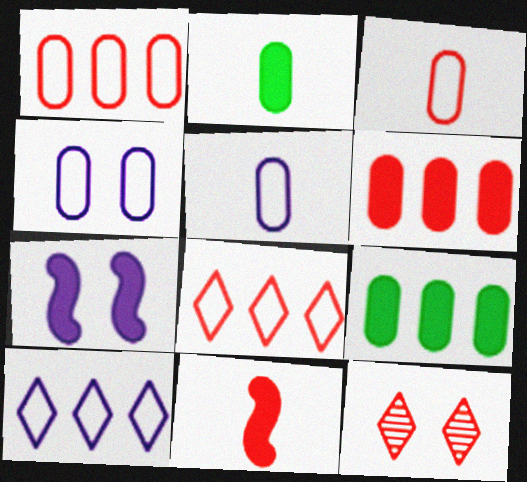[[1, 11, 12]]